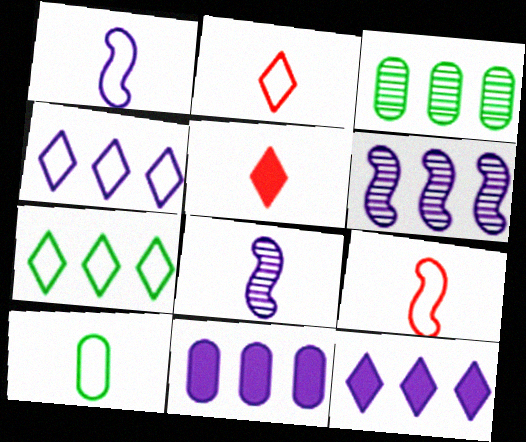[[1, 2, 10], 
[4, 6, 11], 
[5, 8, 10]]